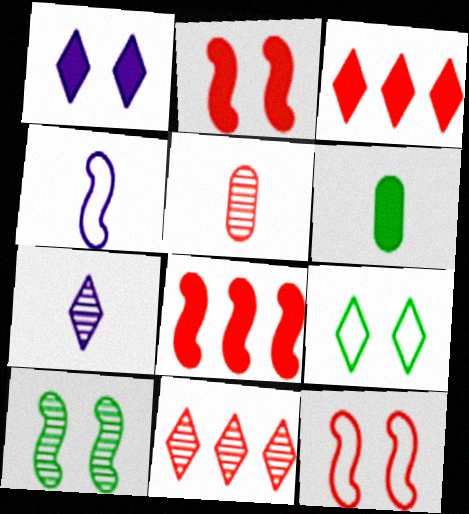[[1, 6, 8], 
[3, 5, 12], 
[3, 7, 9], 
[4, 8, 10]]